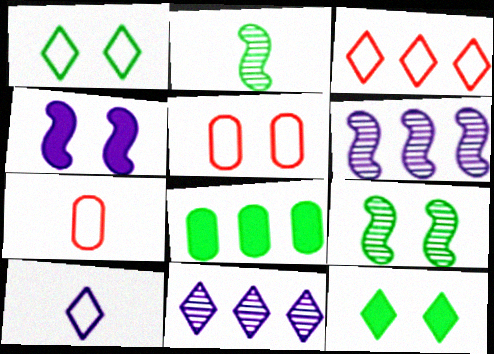[[1, 2, 8], 
[1, 3, 10], 
[3, 6, 8], 
[6, 7, 12]]